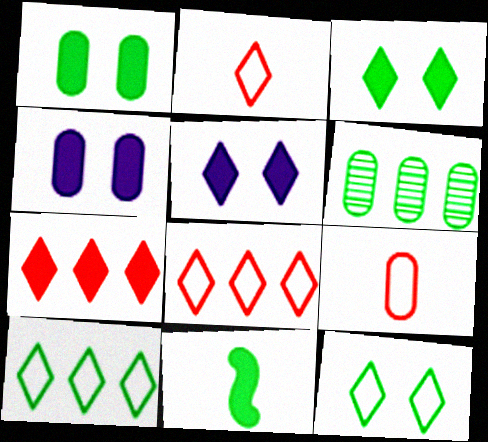[[4, 6, 9], 
[4, 7, 11], 
[6, 11, 12]]